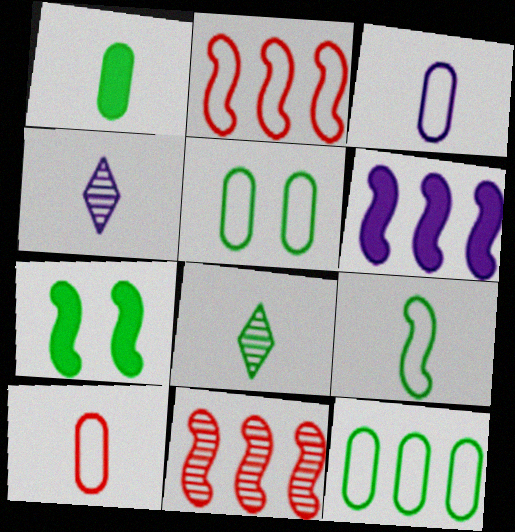[[1, 8, 9], 
[7, 8, 12]]